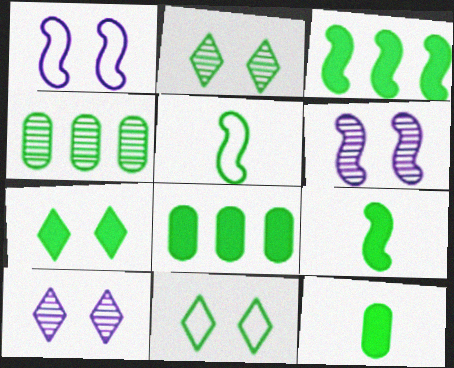[[2, 5, 8], 
[2, 7, 11], 
[3, 7, 12], 
[4, 5, 7], 
[4, 9, 11], 
[7, 8, 9]]